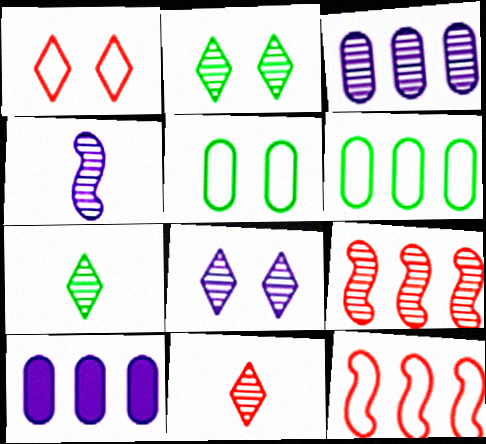[[3, 4, 8]]